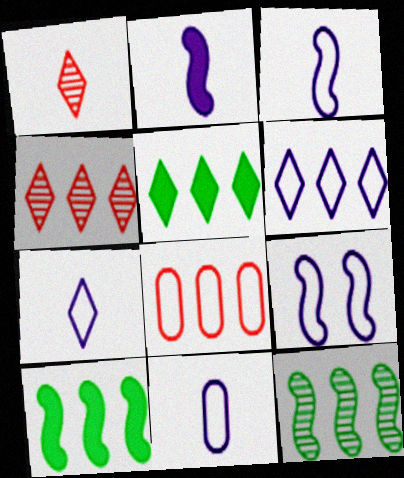[[3, 7, 11], 
[4, 5, 6], 
[6, 9, 11]]